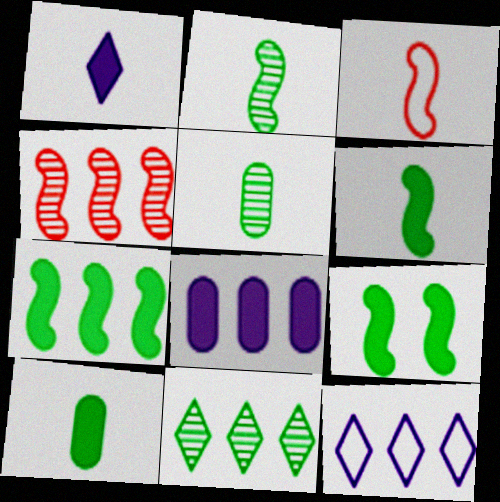[[1, 3, 5], 
[6, 7, 9]]